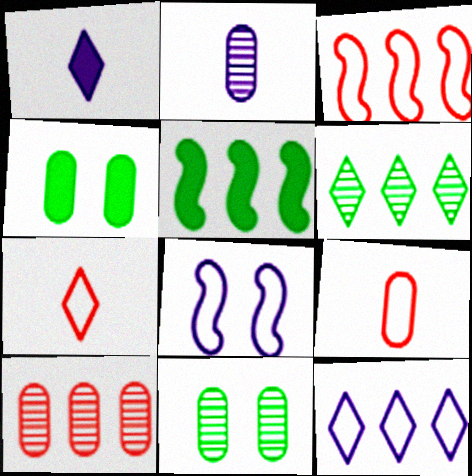[[1, 3, 11], 
[2, 10, 11], 
[5, 10, 12]]